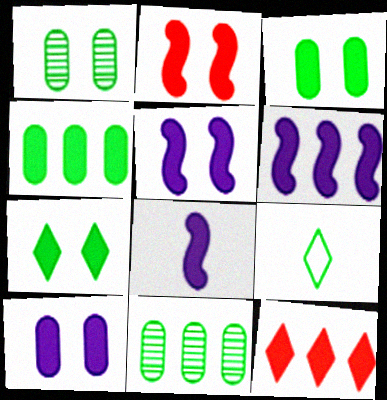[[2, 7, 10], 
[3, 8, 12], 
[4, 6, 12], 
[5, 6, 8]]